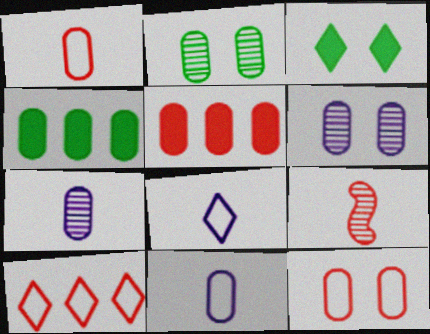[[1, 4, 6], 
[2, 5, 11], 
[4, 7, 12]]